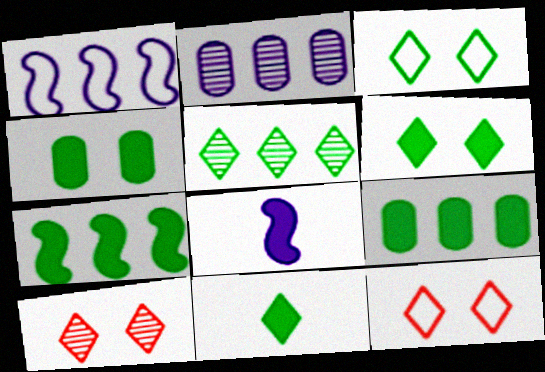[[3, 5, 11], 
[4, 7, 11]]